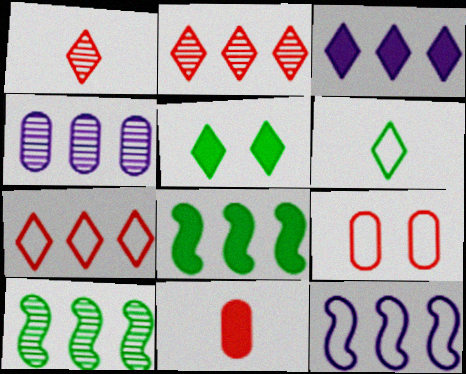[[2, 4, 10], 
[3, 4, 12], 
[4, 7, 8], 
[6, 9, 12]]